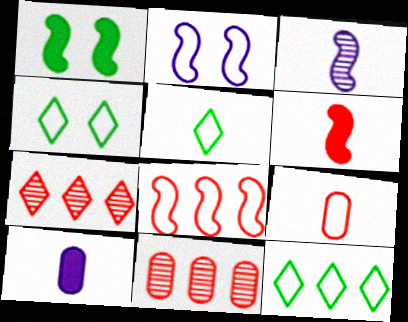[[1, 3, 8], 
[2, 9, 12], 
[4, 5, 12]]